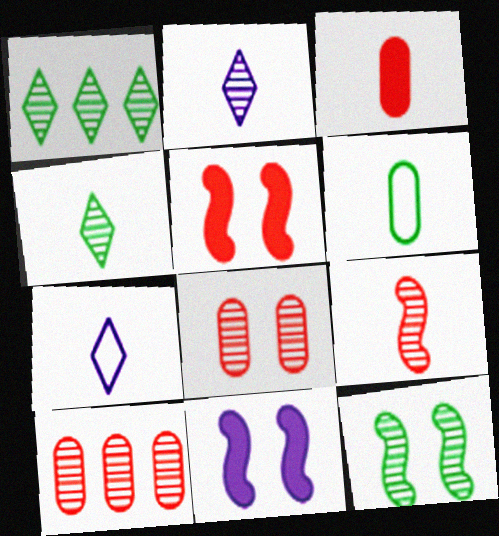[[2, 10, 12]]